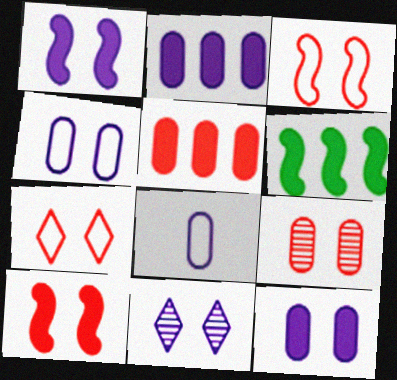[[1, 4, 11], 
[7, 9, 10]]